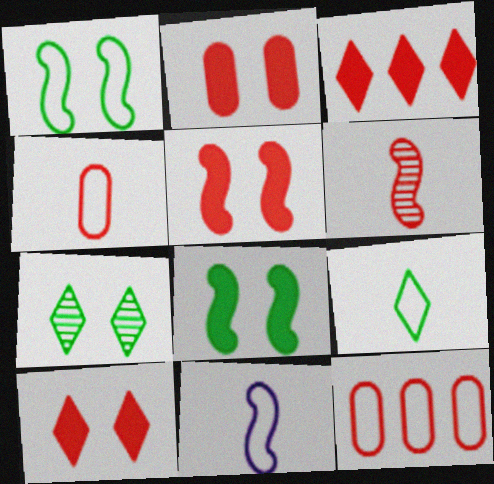[[2, 5, 10], 
[4, 9, 11], 
[6, 10, 12]]